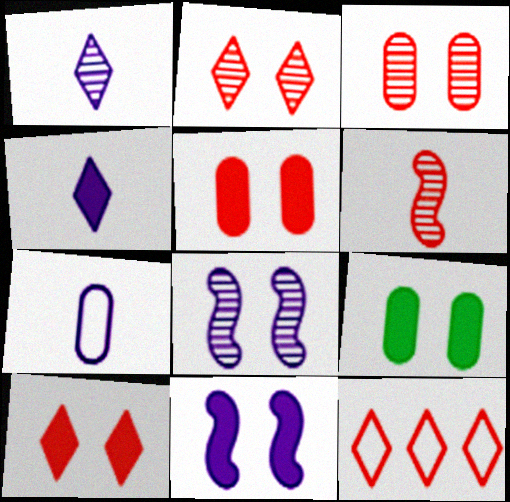[[5, 6, 12], 
[9, 10, 11]]